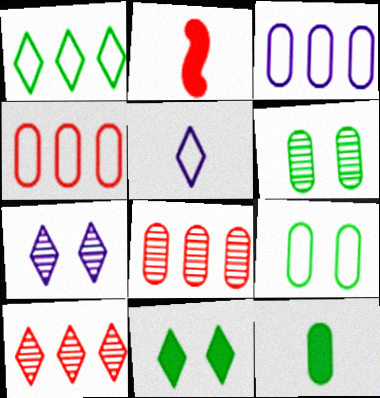[[5, 10, 11]]